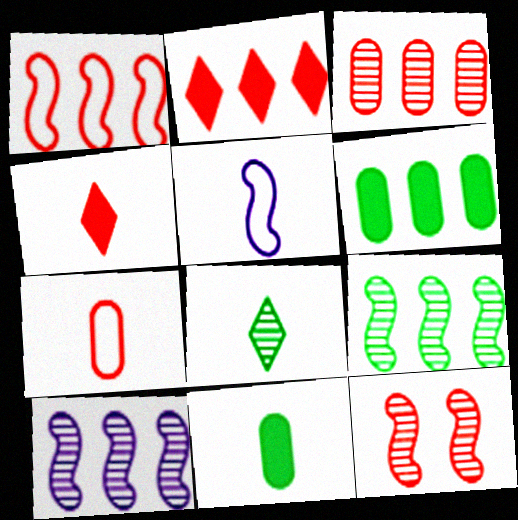[[1, 2, 3], 
[2, 7, 12]]